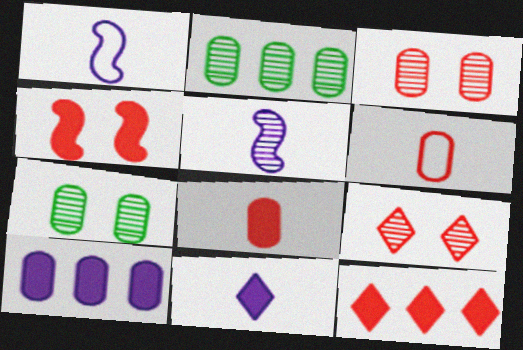[[1, 7, 12], 
[2, 5, 9], 
[4, 8, 12], 
[6, 7, 10]]